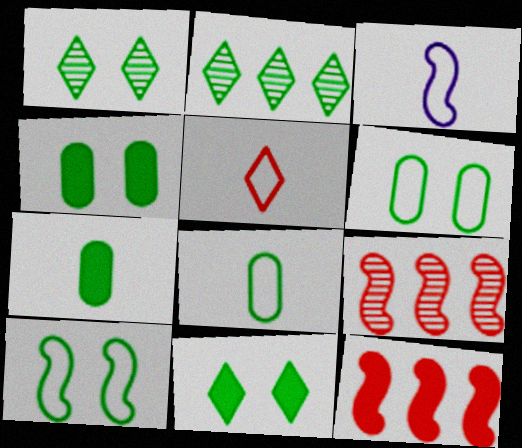[[1, 4, 10], 
[2, 7, 10], 
[3, 5, 8]]